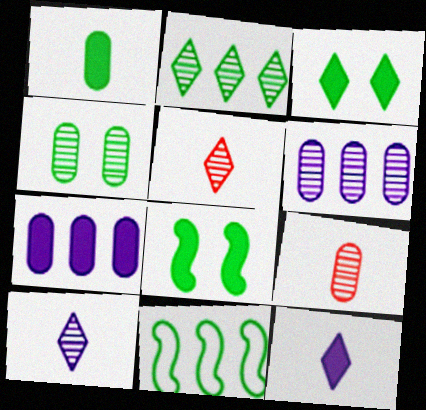[[4, 6, 9]]